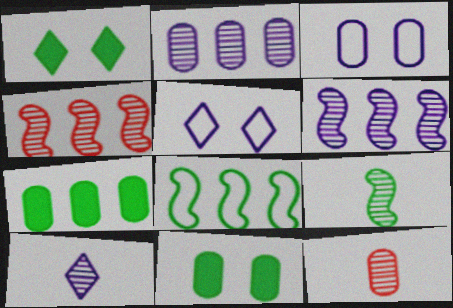[[3, 7, 12], 
[9, 10, 12]]